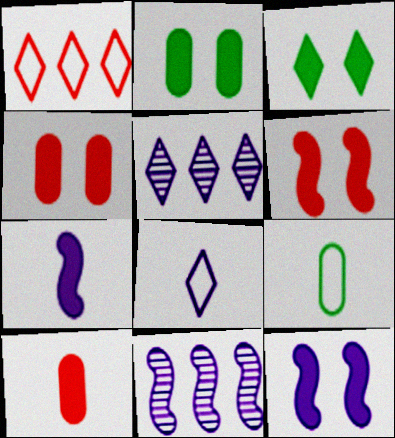[[3, 4, 12], 
[5, 6, 9]]